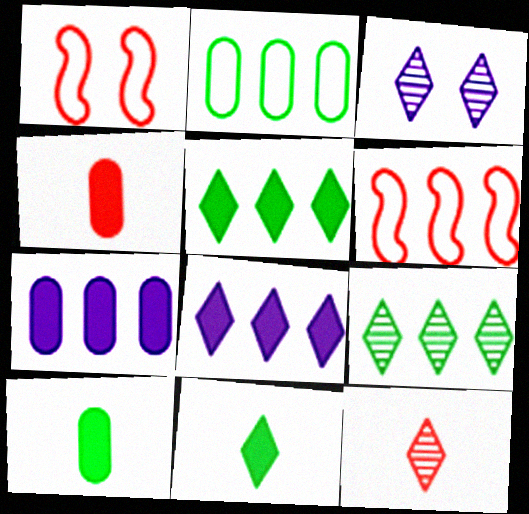[[3, 6, 10], 
[3, 9, 12], 
[6, 7, 9]]